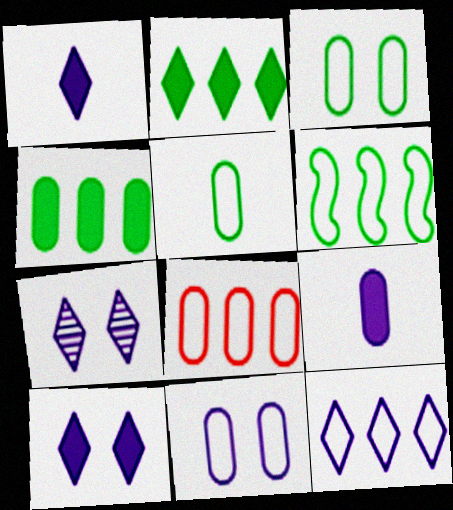[[1, 7, 12], 
[5, 8, 11], 
[6, 8, 12]]